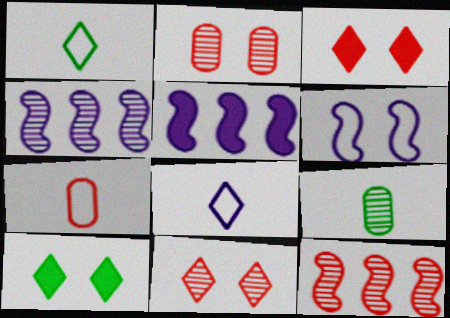[[1, 2, 5], 
[2, 6, 10], 
[3, 7, 12], 
[4, 7, 10], 
[4, 9, 11]]